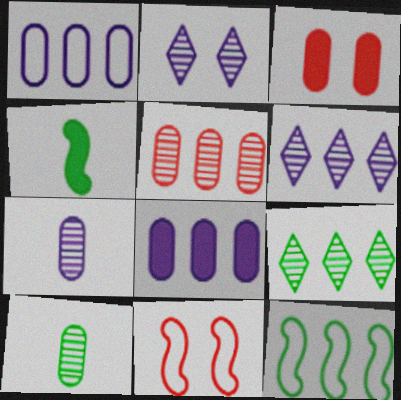[[1, 3, 10]]